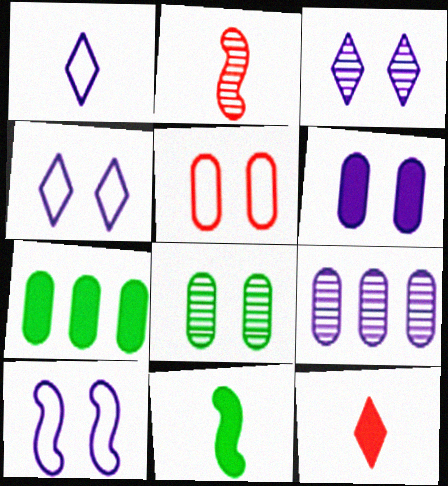[[2, 4, 7], 
[3, 6, 10], 
[5, 6, 8]]